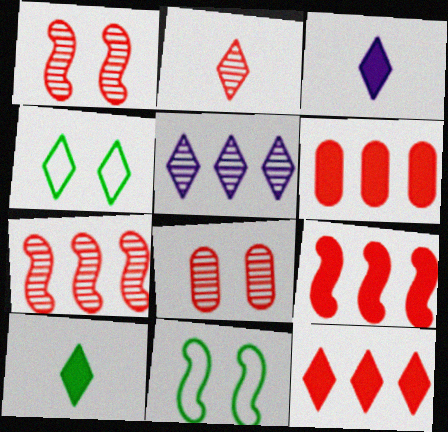[[2, 7, 8], 
[6, 9, 12]]